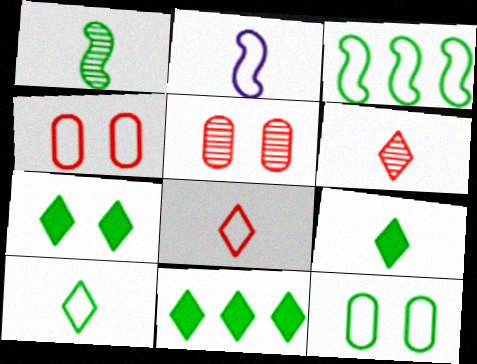[[1, 11, 12], 
[2, 5, 11], 
[3, 10, 12], 
[7, 9, 11]]